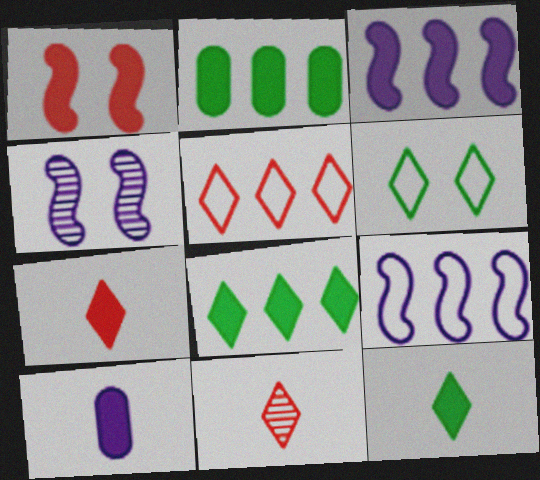[[1, 8, 10]]